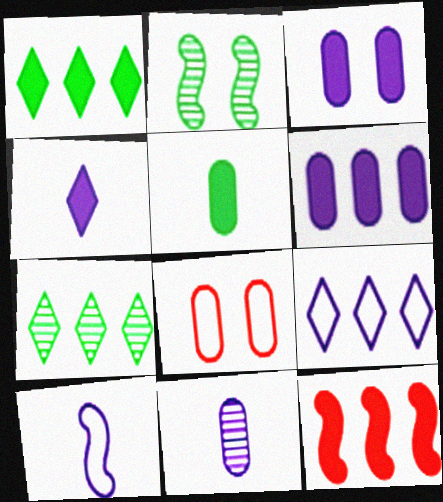[[1, 6, 12], 
[2, 10, 12], 
[4, 10, 11]]